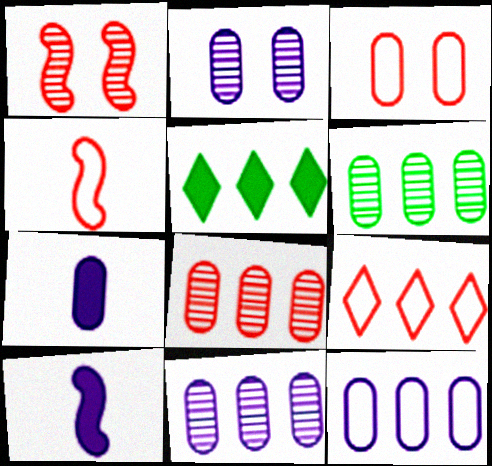[[2, 4, 5], 
[2, 7, 12], 
[3, 4, 9], 
[3, 6, 7], 
[6, 8, 11]]